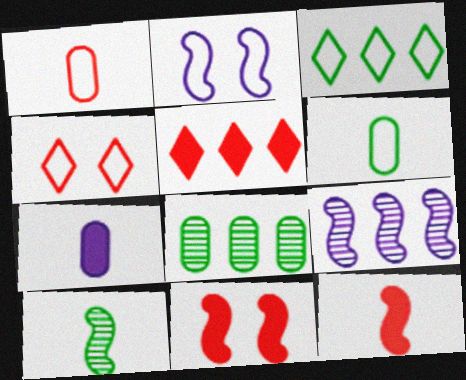[[1, 2, 3]]